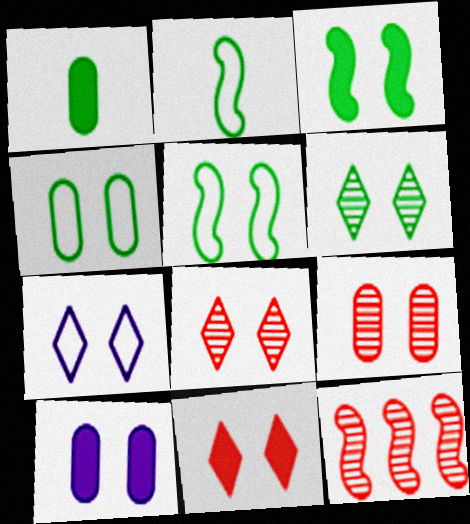[[1, 7, 12], 
[3, 4, 6], 
[3, 7, 9], 
[3, 10, 11], 
[4, 9, 10], 
[5, 8, 10], 
[6, 7, 11]]